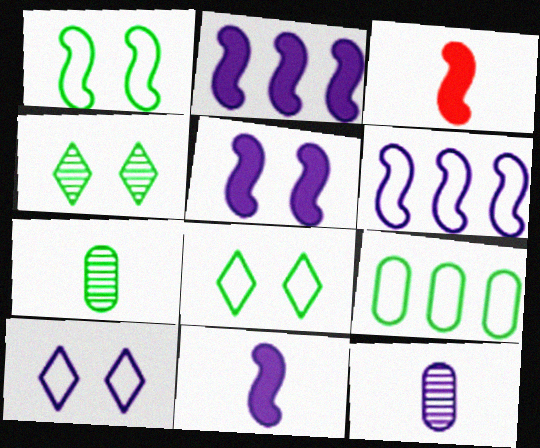[[2, 5, 11], 
[2, 10, 12]]